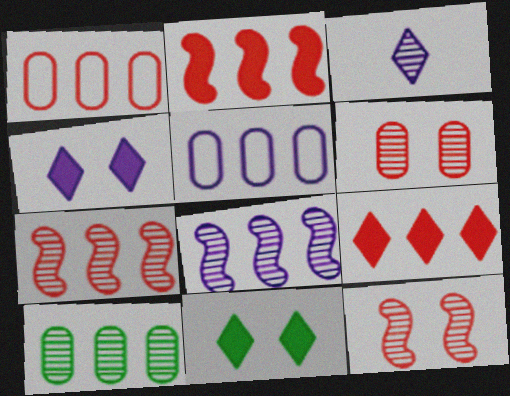[[1, 7, 9], 
[3, 10, 12]]